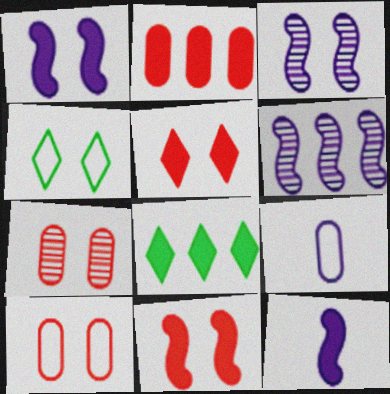[[1, 4, 7]]